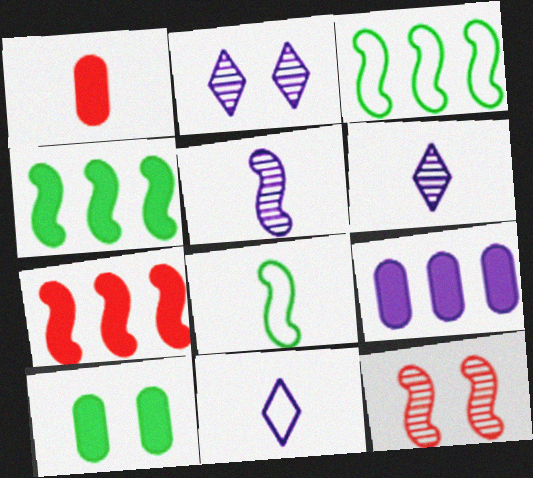[[1, 2, 3], 
[1, 6, 8], 
[1, 9, 10]]